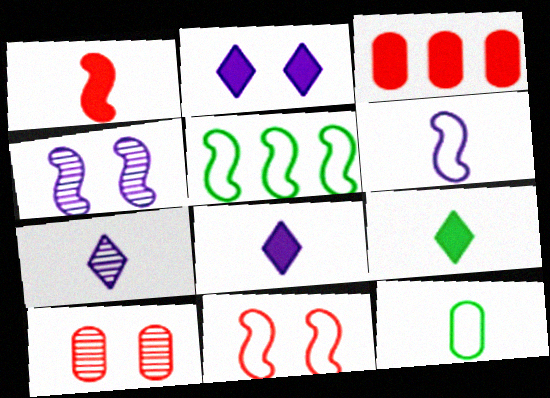[[1, 4, 5], 
[1, 7, 12], 
[5, 6, 11], 
[5, 8, 10]]